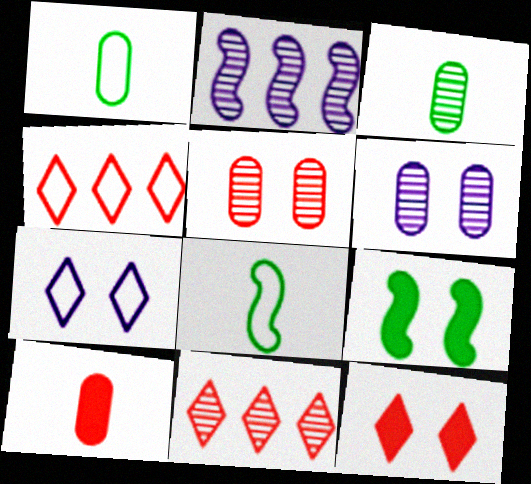[[1, 2, 12], 
[5, 7, 9]]